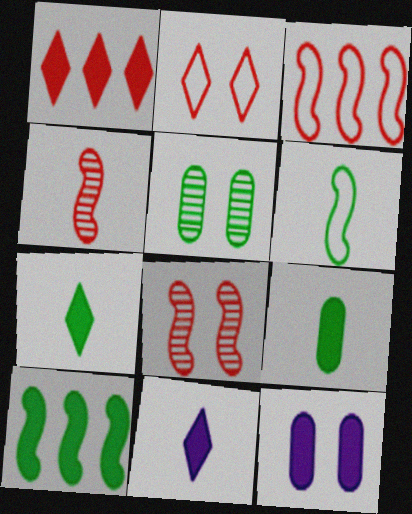[[3, 5, 11]]